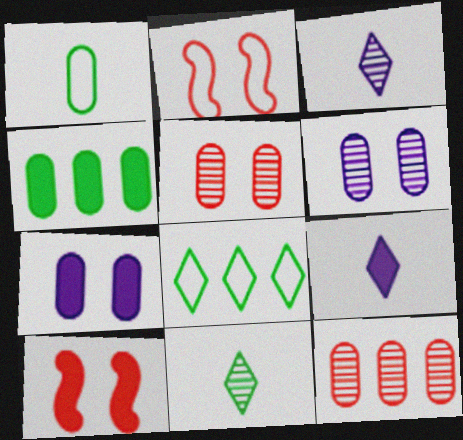[[1, 7, 12], 
[2, 3, 4], 
[4, 9, 10]]